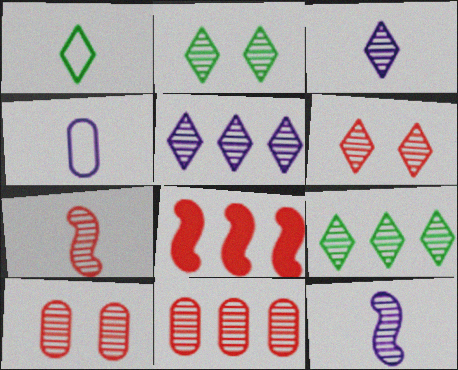[[2, 4, 8], 
[2, 11, 12], 
[3, 6, 9], 
[6, 7, 11], 
[9, 10, 12]]